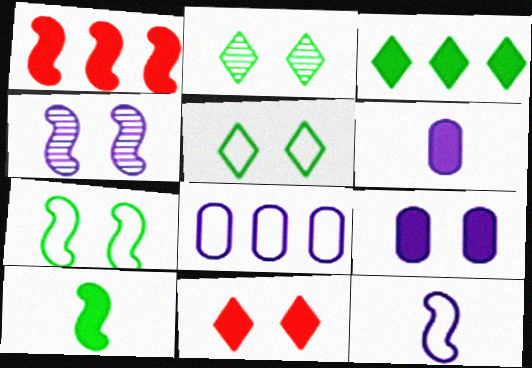[]